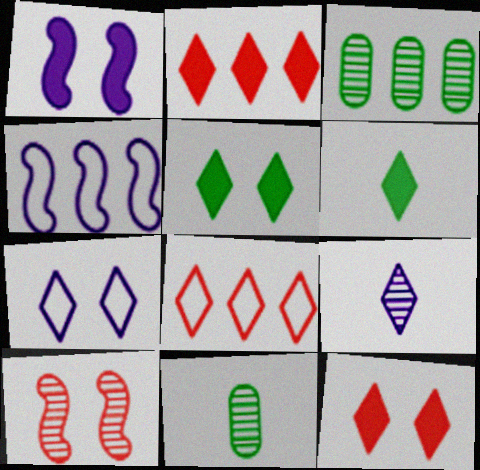[[1, 8, 11], 
[2, 3, 4], 
[3, 9, 10], 
[4, 11, 12], 
[5, 8, 9]]